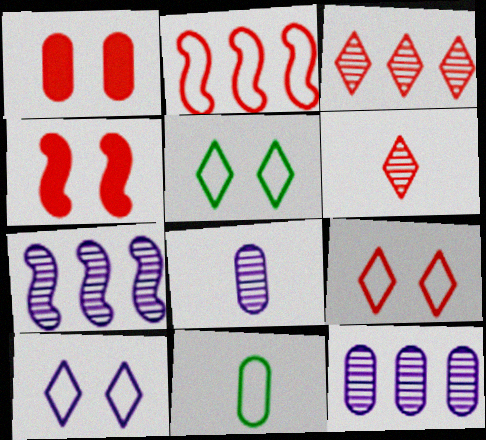[[1, 2, 6], 
[1, 11, 12], 
[2, 10, 11], 
[5, 9, 10]]